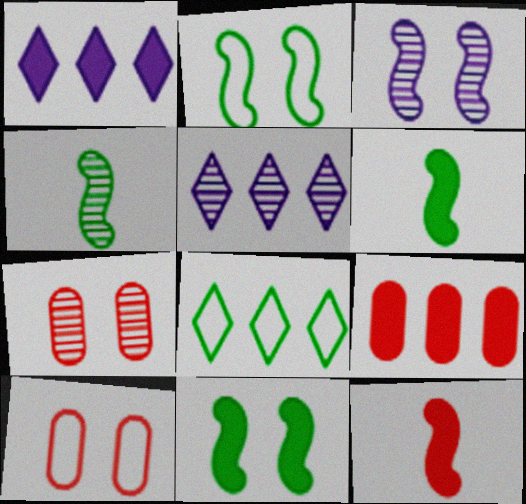[[1, 4, 10], 
[4, 5, 7], 
[5, 6, 10]]